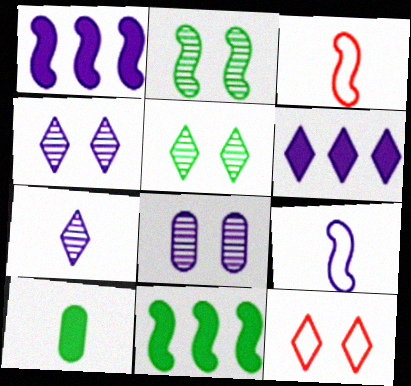[[1, 2, 3], 
[3, 7, 10], 
[6, 8, 9]]